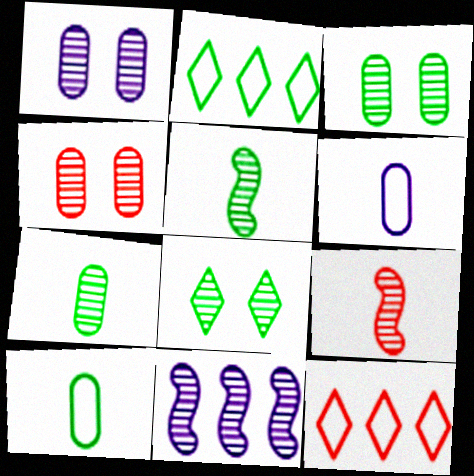[[1, 3, 4]]